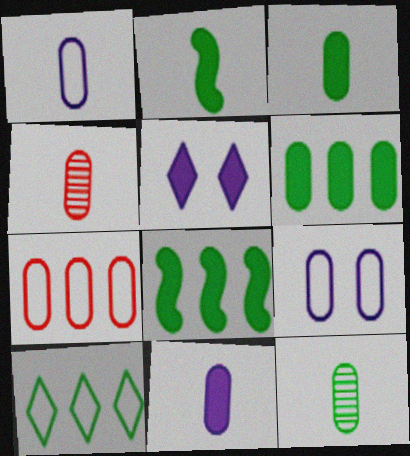[[1, 3, 4], 
[4, 6, 9]]